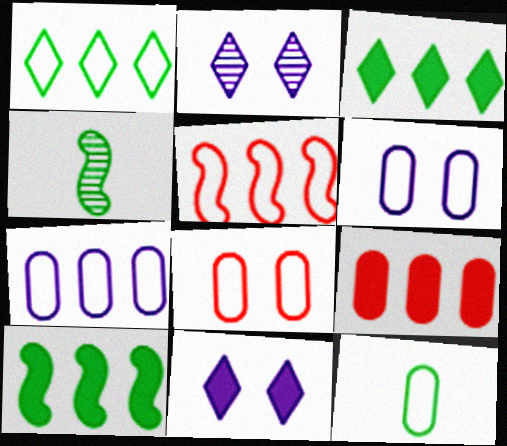[[1, 5, 7], 
[7, 8, 12]]